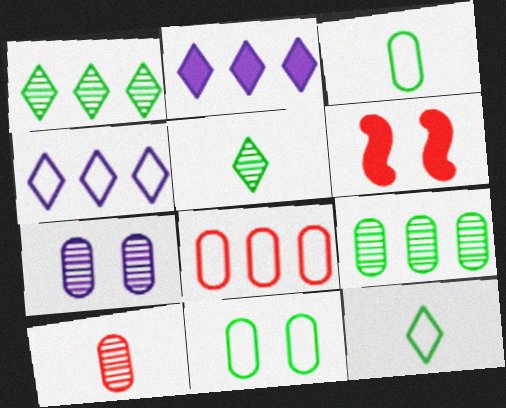[[7, 9, 10]]